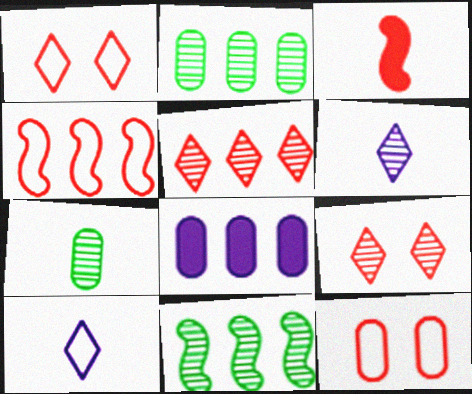[[3, 5, 12], 
[3, 7, 10], 
[7, 8, 12]]